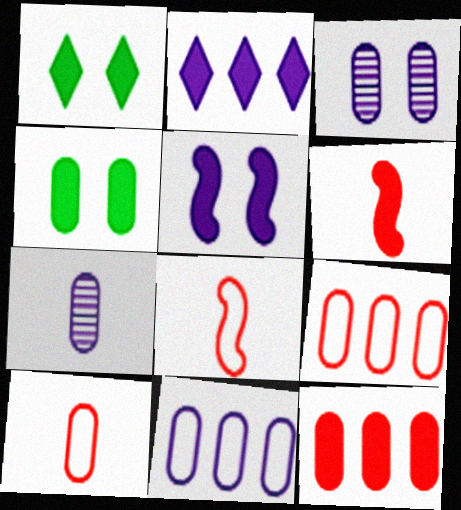[[2, 4, 6], 
[4, 7, 9]]